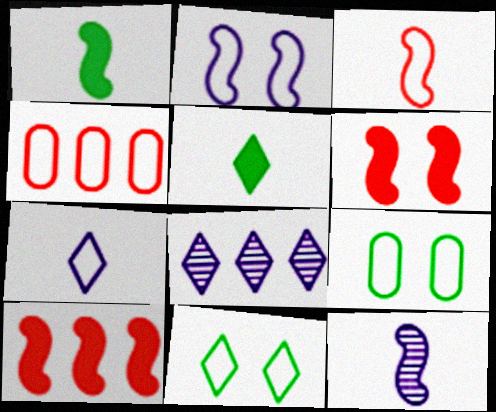[[1, 3, 12]]